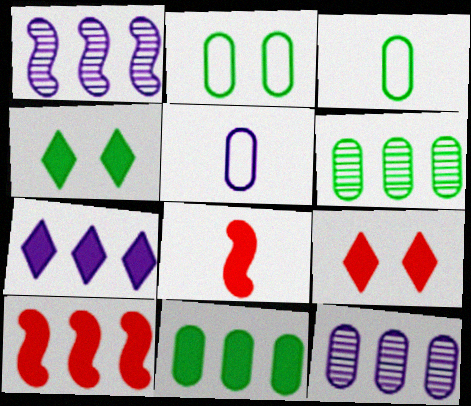[[1, 3, 9], 
[7, 10, 11]]